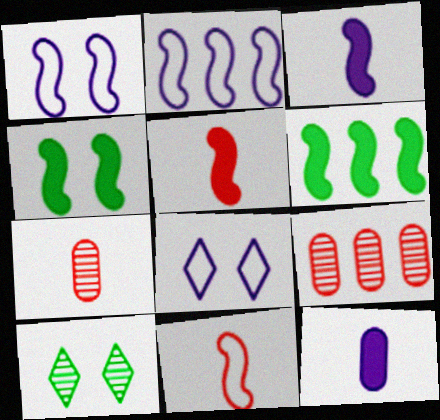[[6, 7, 8]]